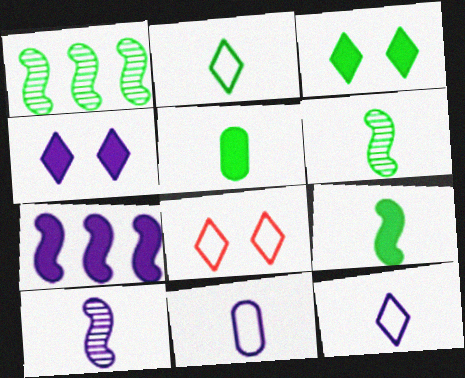[[2, 5, 6]]